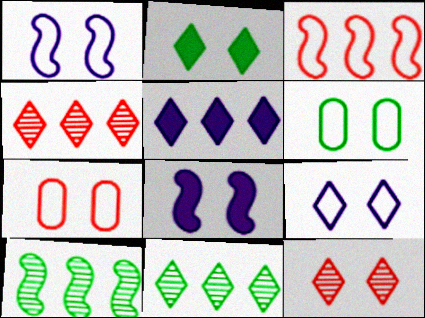[[2, 9, 12], 
[6, 8, 12]]